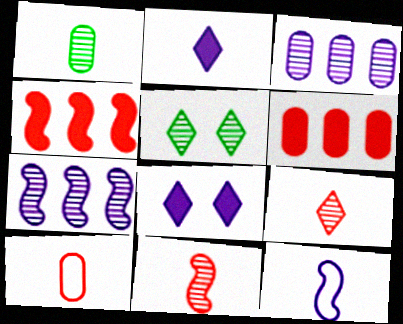[[3, 5, 11], 
[3, 8, 12], 
[5, 6, 12]]